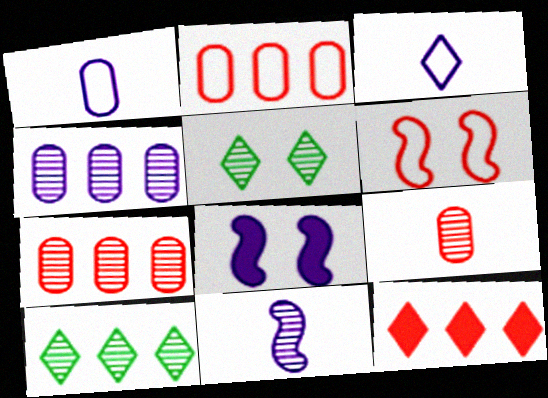[[3, 4, 8], 
[3, 5, 12], 
[5, 7, 11], 
[6, 9, 12]]